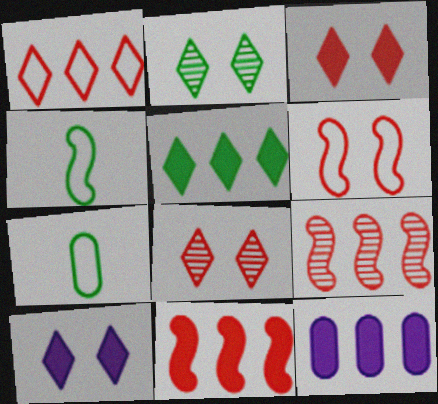[[4, 8, 12], 
[5, 11, 12], 
[7, 9, 10]]